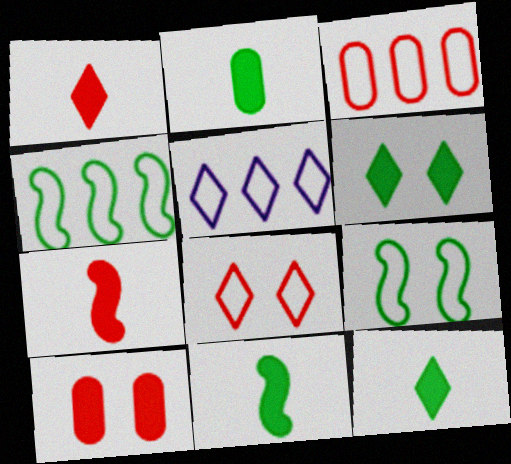[[2, 11, 12], 
[3, 4, 5]]